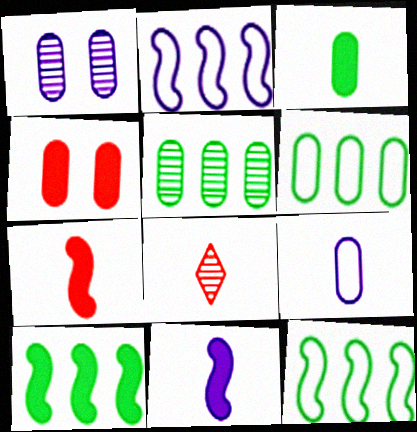[[4, 5, 9]]